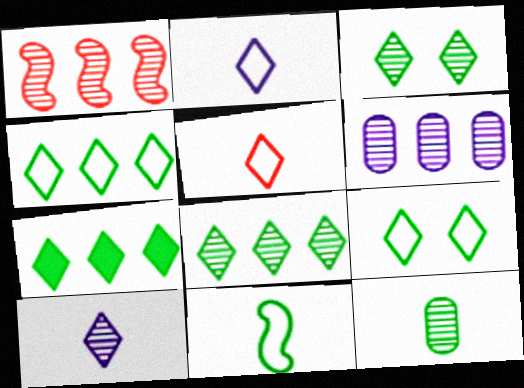[[1, 6, 8], 
[4, 7, 8]]